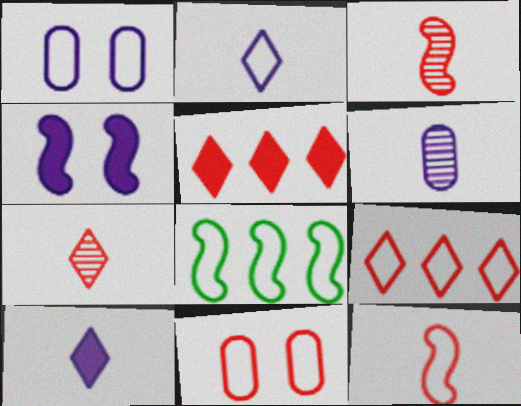[[2, 8, 11], 
[3, 4, 8], 
[3, 5, 11], 
[9, 11, 12]]